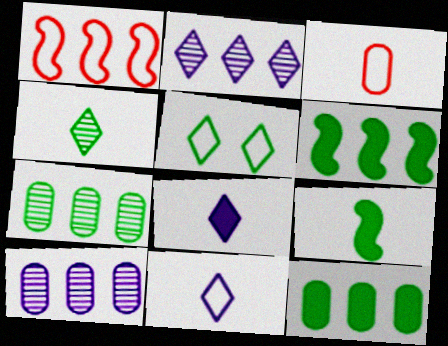[[1, 2, 12], 
[5, 7, 9]]